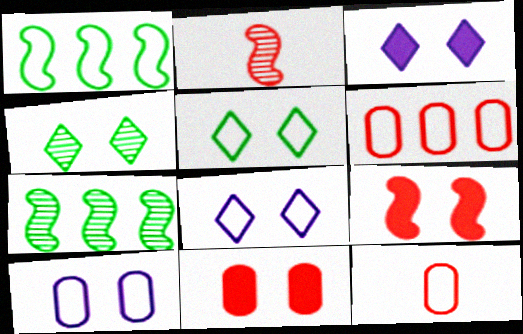[[1, 8, 12], 
[3, 7, 12], 
[4, 9, 10]]